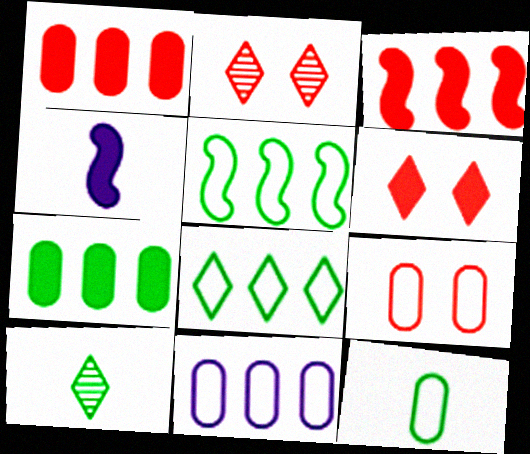[[4, 6, 7], 
[9, 11, 12]]